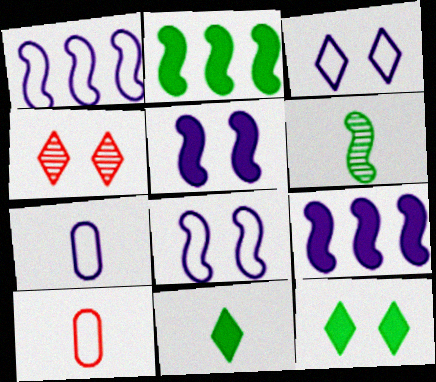[[1, 3, 7], 
[2, 4, 7], 
[3, 4, 12]]